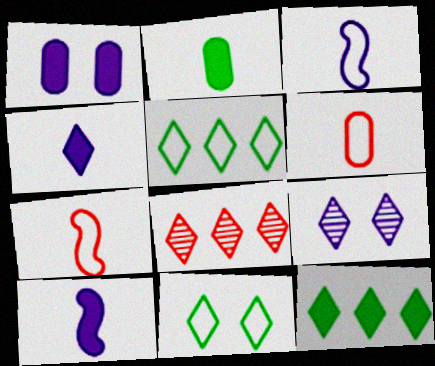[[4, 8, 11]]